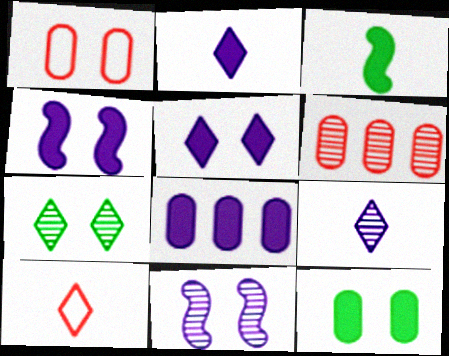[[1, 4, 7], 
[2, 4, 8]]